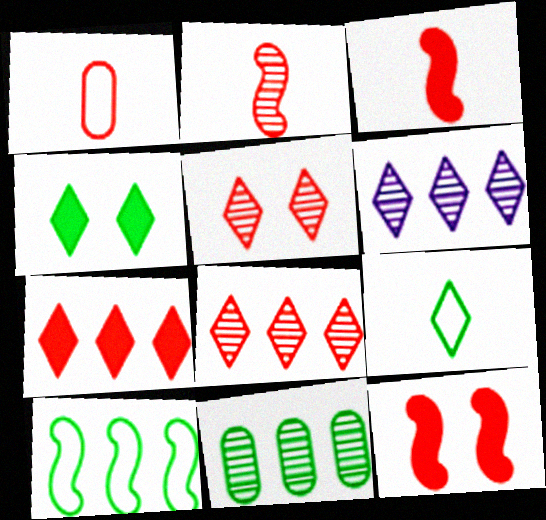[[1, 8, 12]]